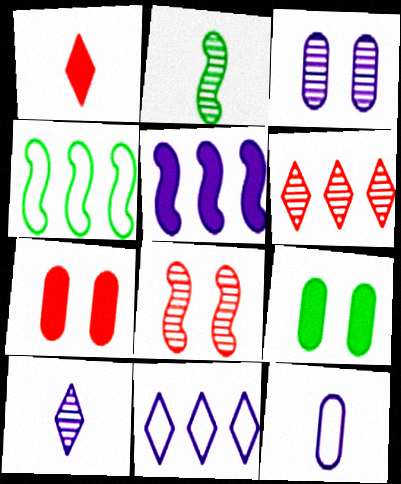[[1, 2, 12], 
[1, 3, 4], 
[1, 5, 9], 
[2, 3, 6], 
[2, 7, 11], 
[4, 7, 10]]